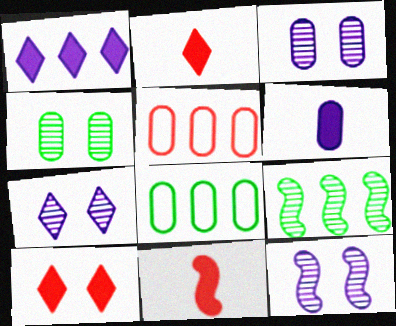[[1, 5, 9], 
[2, 8, 12], 
[3, 7, 12], 
[4, 5, 6], 
[7, 8, 11]]